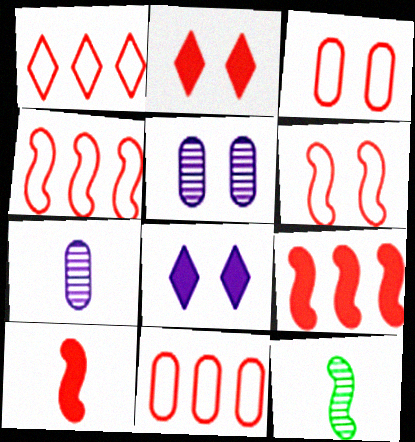[[1, 4, 11], 
[8, 11, 12]]